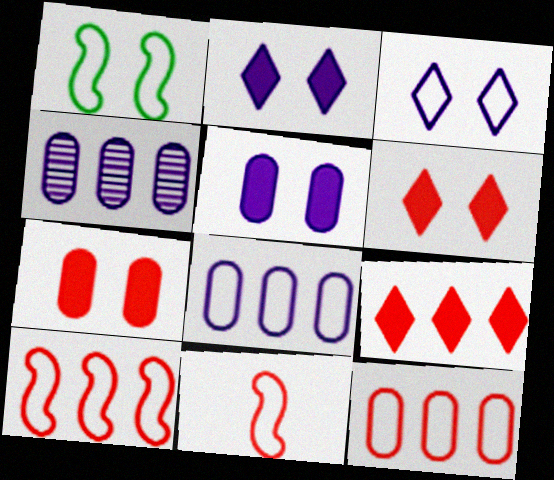[]